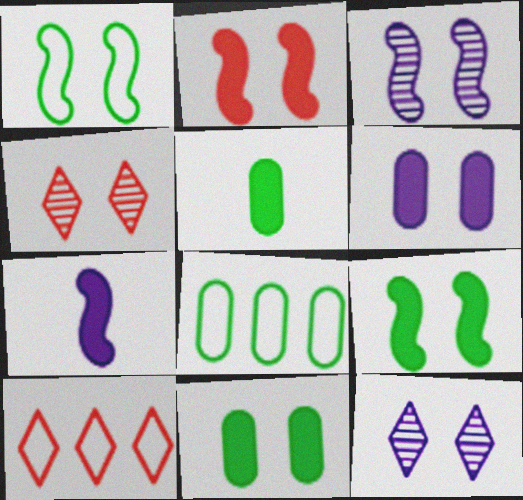[[1, 2, 3], 
[1, 4, 6], 
[3, 5, 10], 
[4, 7, 8]]